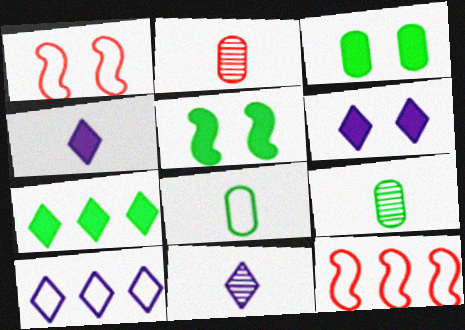[[1, 8, 10], 
[2, 5, 10], 
[3, 11, 12], 
[6, 9, 12], 
[6, 10, 11]]